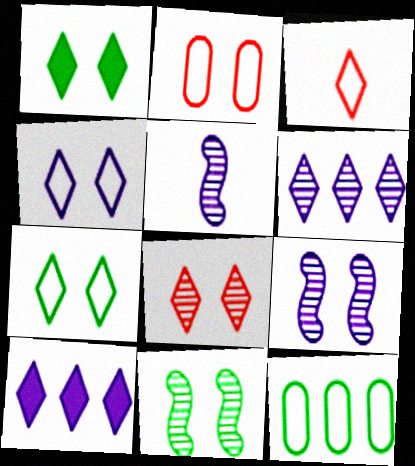[[1, 2, 9], 
[1, 3, 6], 
[1, 4, 8]]